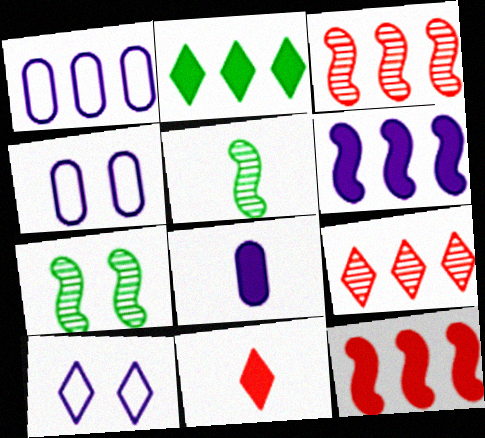[[1, 2, 3], 
[1, 7, 11]]